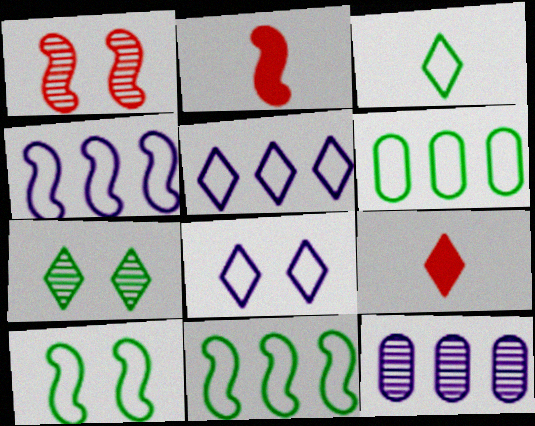[[3, 6, 10], 
[5, 7, 9], 
[9, 10, 12]]